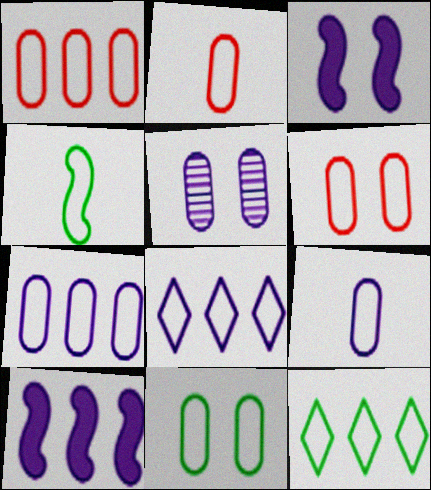[[1, 2, 6], 
[1, 9, 11], 
[2, 7, 11], 
[4, 6, 8], 
[4, 11, 12]]